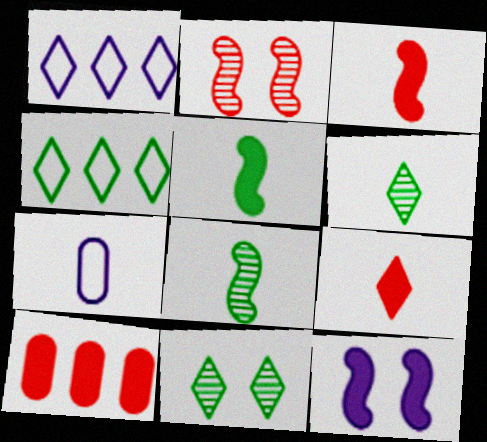[[1, 9, 11], 
[3, 6, 7], 
[7, 8, 9]]